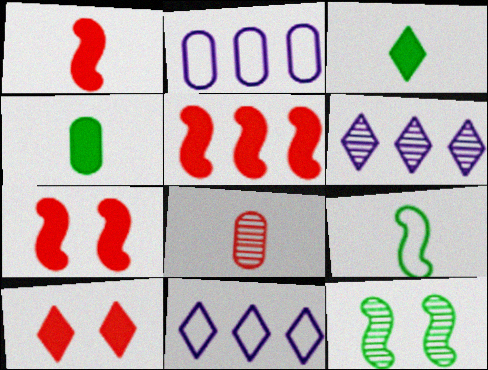[[1, 5, 7], 
[6, 8, 12]]